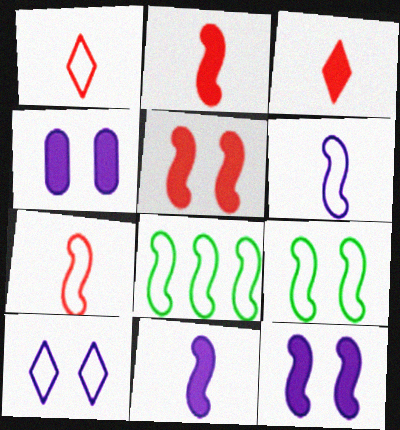[]